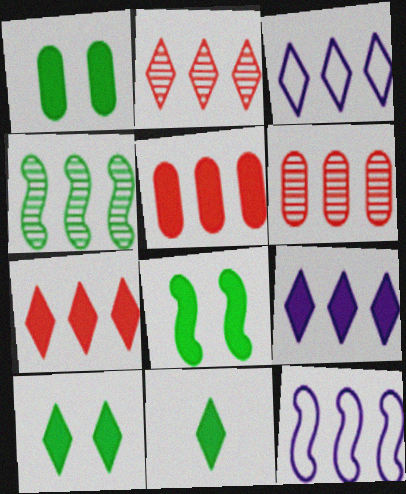[[1, 8, 10], 
[3, 4, 5]]